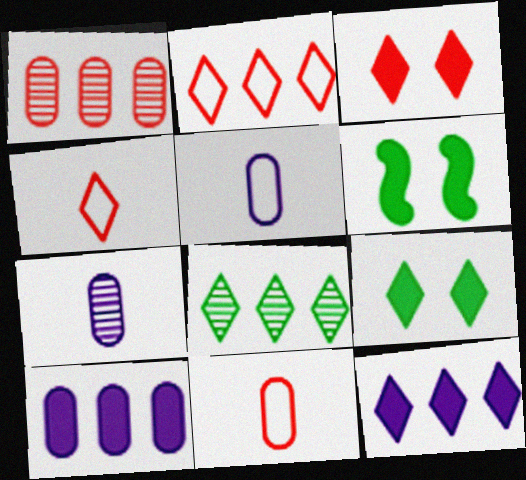[[2, 6, 7], 
[2, 8, 12]]